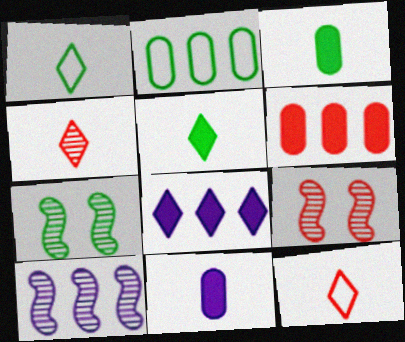[[2, 5, 7], 
[6, 9, 12]]